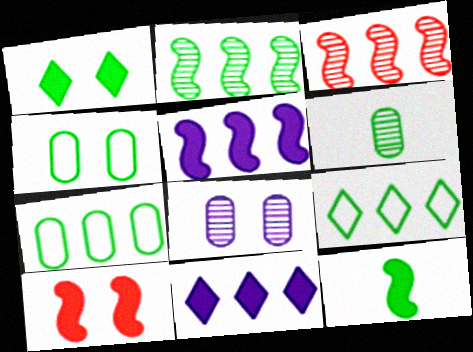[[3, 7, 11], 
[5, 10, 12]]